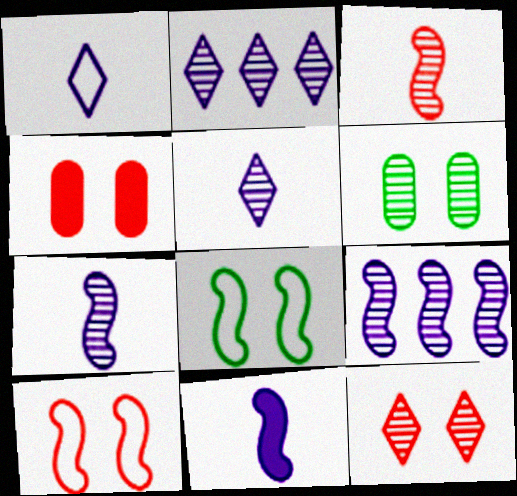[[2, 3, 6], 
[4, 10, 12]]